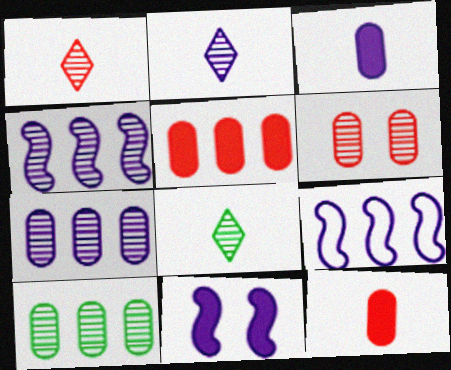[[1, 2, 8], 
[4, 6, 8]]